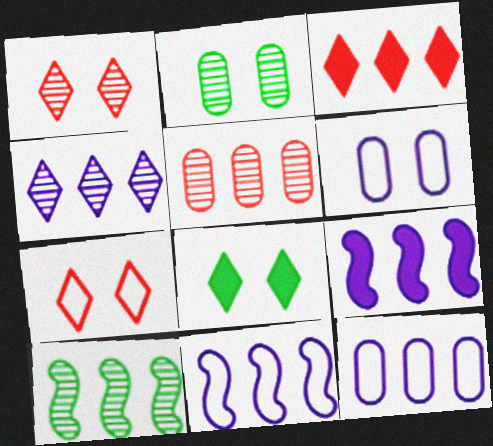[[3, 10, 12], 
[4, 5, 10], 
[4, 9, 12]]